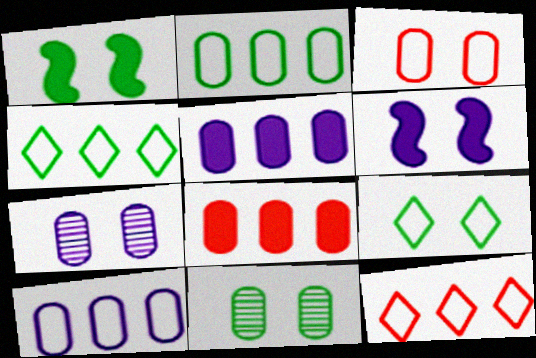[[1, 9, 11]]